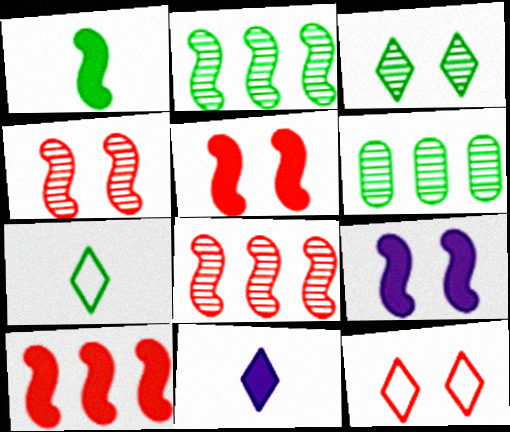[[1, 9, 10]]